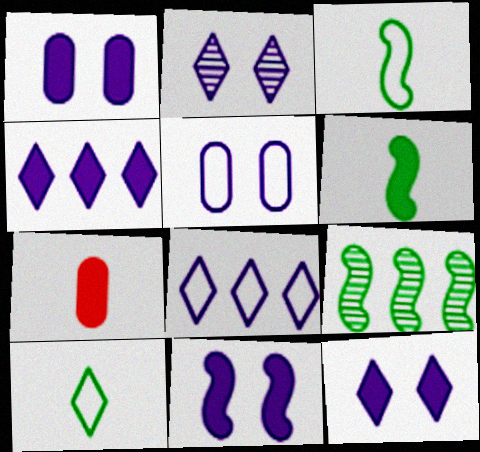[[1, 11, 12], 
[2, 5, 11]]